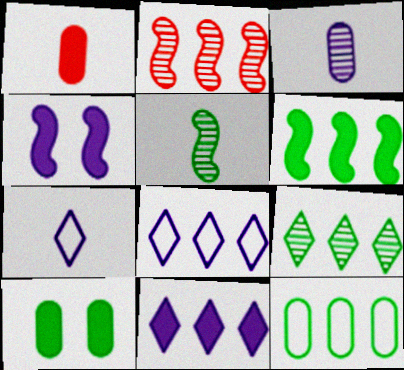[[1, 5, 7], 
[2, 7, 10], 
[2, 11, 12], 
[3, 4, 8], 
[6, 9, 12]]